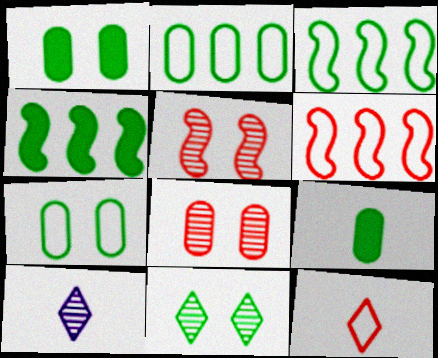[[1, 6, 10], 
[3, 9, 11]]